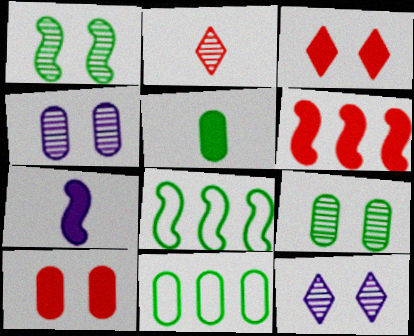[[5, 9, 11]]